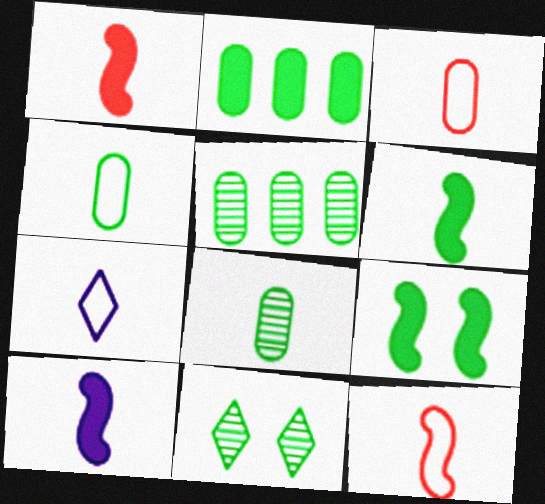[[1, 6, 10], 
[1, 7, 8], 
[4, 7, 12]]